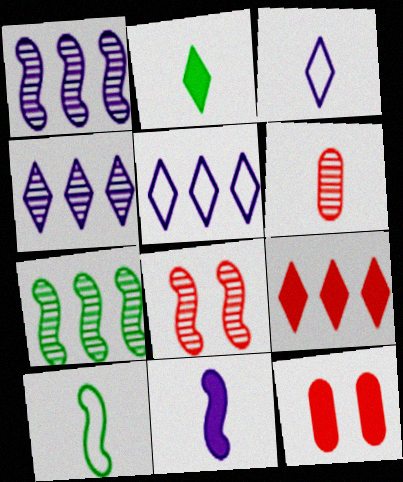[[3, 7, 12], 
[4, 10, 12]]